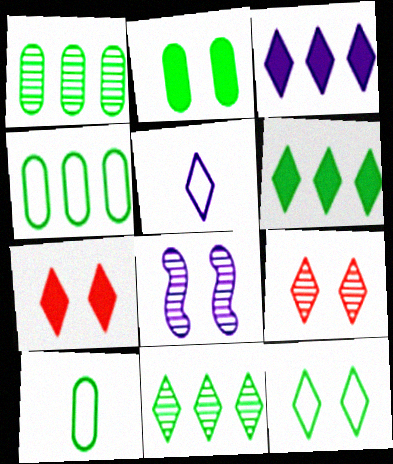[[1, 2, 10], 
[5, 6, 9], 
[5, 7, 11]]